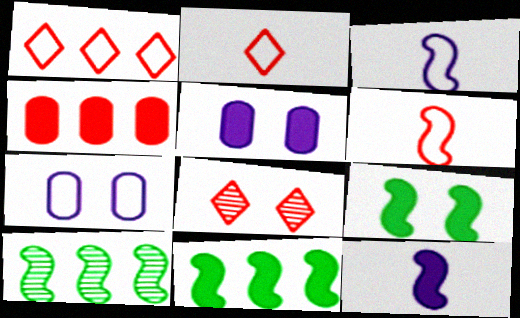[[2, 5, 10], 
[4, 6, 8], 
[7, 8, 9]]